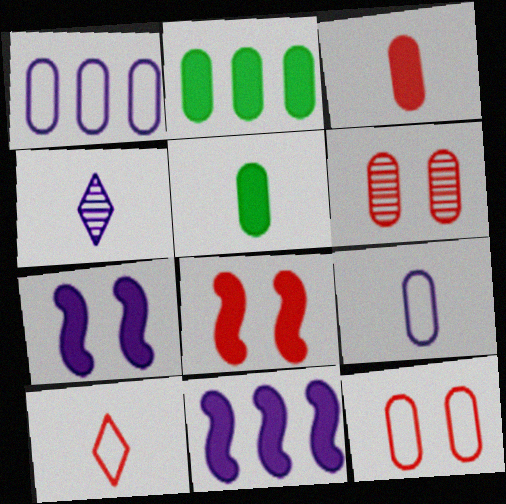[[1, 4, 7], 
[1, 5, 6], 
[2, 6, 9]]